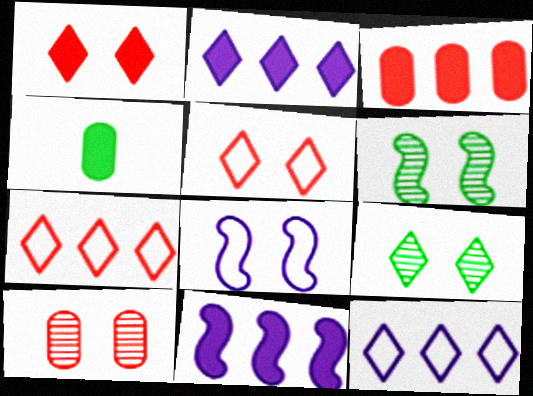[[1, 4, 11]]